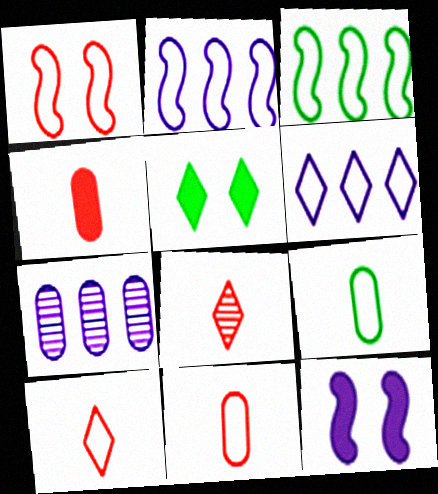[[1, 6, 9], 
[5, 6, 8]]